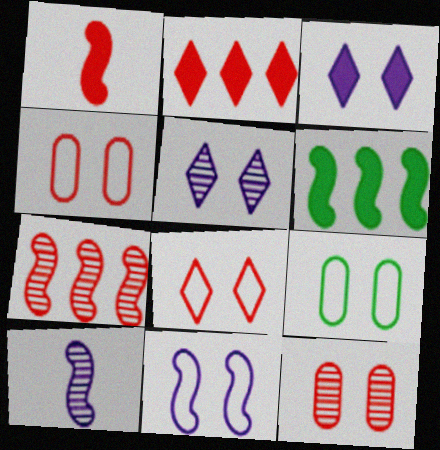[[2, 9, 10], 
[8, 9, 11]]